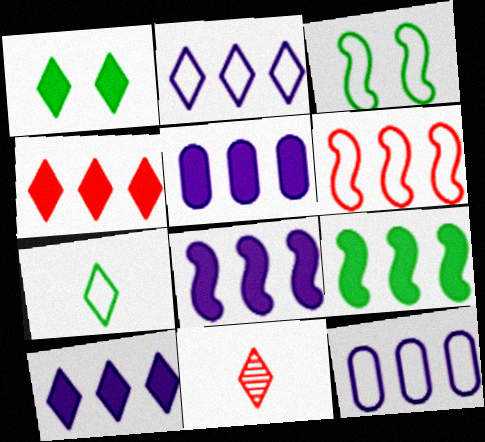[[1, 2, 11], 
[3, 5, 11], 
[4, 5, 9], 
[5, 8, 10]]